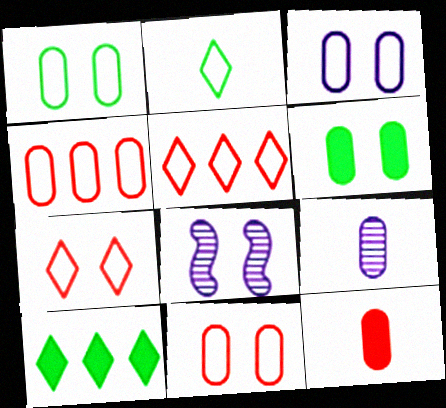[[1, 3, 11], 
[4, 6, 9], 
[6, 7, 8]]